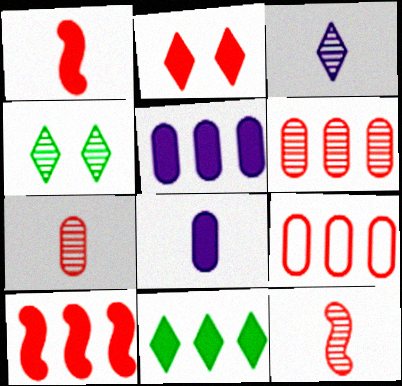[[2, 9, 12], 
[5, 10, 11]]